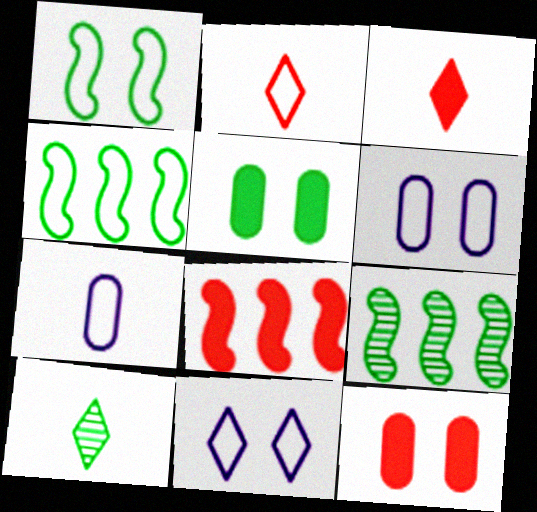[[2, 4, 6], 
[3, 6, 9], 
[3, 8, 12], 
[4, 5, 10], 
[6, 8, 10]]